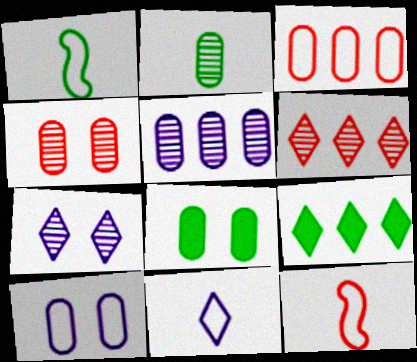[[2, 4, 5], 
[4, 8, 10]]